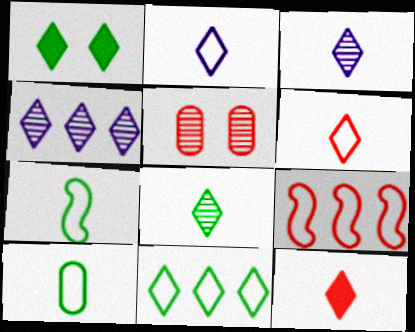[[1, 4, 6], 
[1, 8, 11], 
[2, 8, 12], 
[5, 9, 12]]